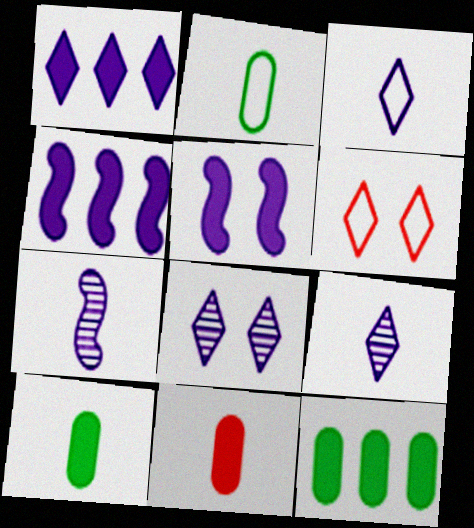[[1, 3, 8], 
[6, 7, 12]]